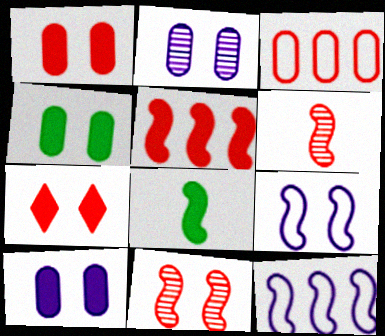[[1, 4, 10], 
[3, 6, 7], 
[8, 11, 12]]